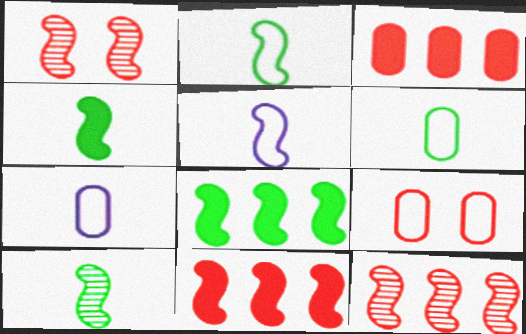[[1, 5, 8], 
[2, 4, 10]]